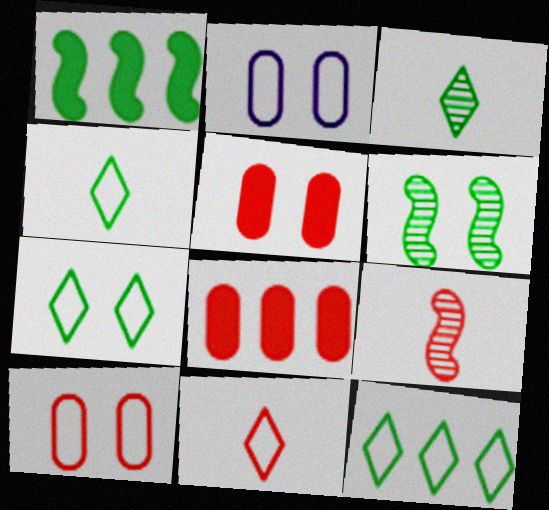[[4, 7, 12]]